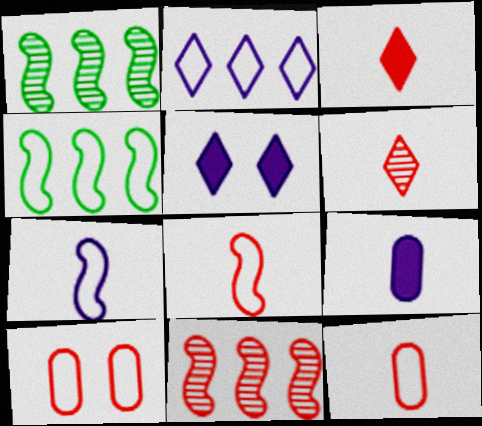[[1, 5, 12], 
[3, 10, 11]]